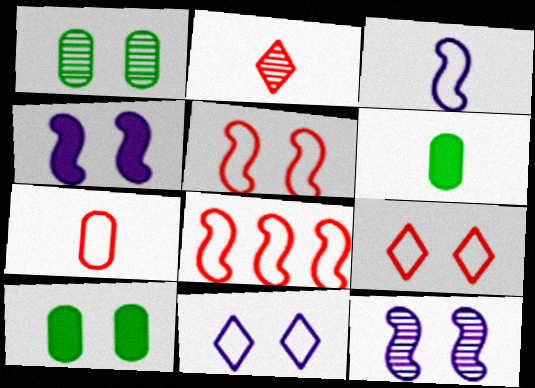[[1, 4, 9], 
[2, 3, 6], 
[7, 8, 9], 
[9, 10, 12]]